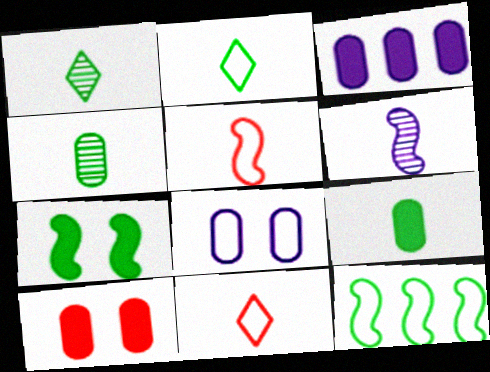[[3, 9, 10], 
[6, 9, 11], 
[8, 11, 12]]